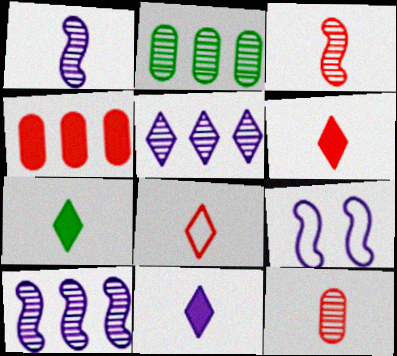[[2, 6, 9], 
[6, 7, 11]]